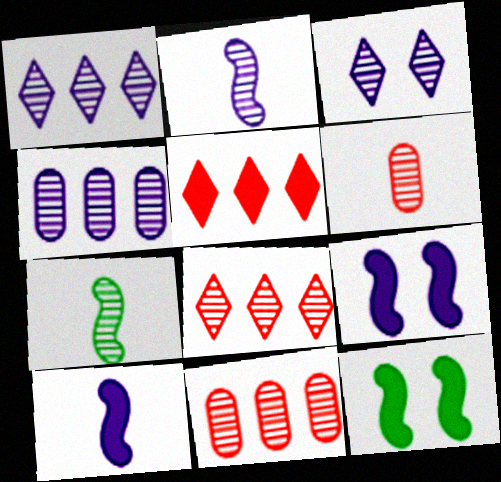[[2, 3, 4], 
[3, 7, 11]]